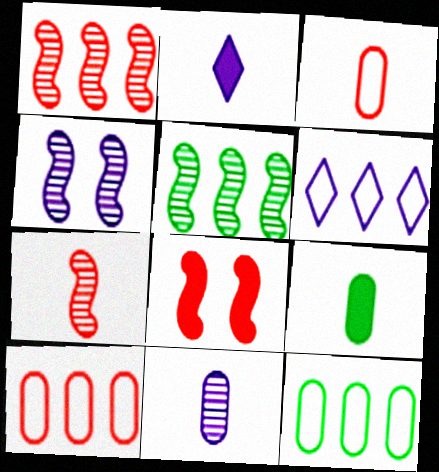[[3, 9, 11], 
[4, 5, 7]]